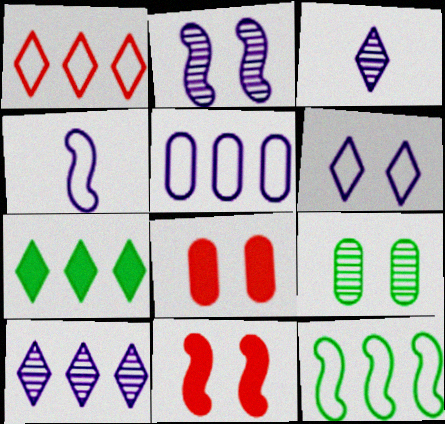[[1, 5, 12], 
[1, 7, 10], 
[3, 8, 12], 
[4, 5, 6], 
[6, 9, 11]]